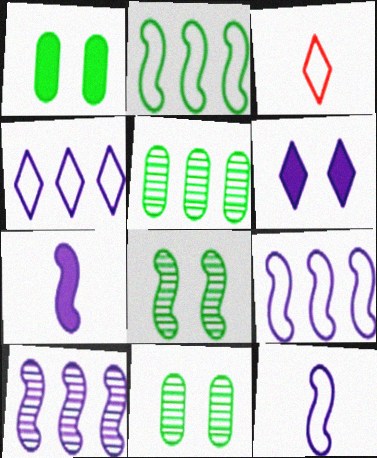[[1, 3, 10]]